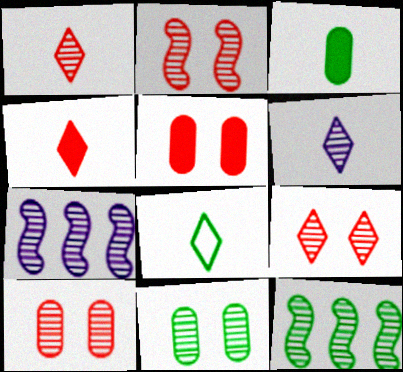[[1, 7, 11], 
[2, 9, 10], 
[4, 6, 8], 
[5, 7, 8], 
[6, 10, 12]]